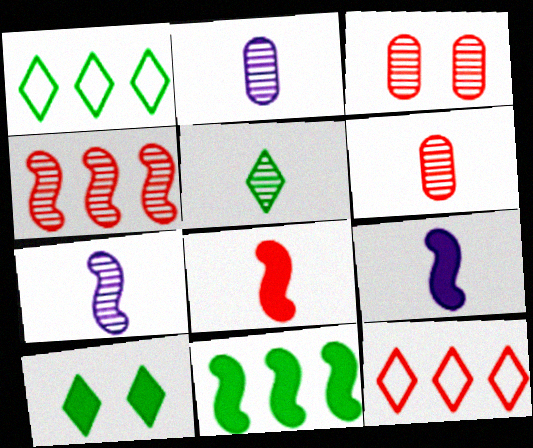[[1, 3, 9], 
[1, 5, 10], 
[3, 8, 12], 
[5, 6, 7]]